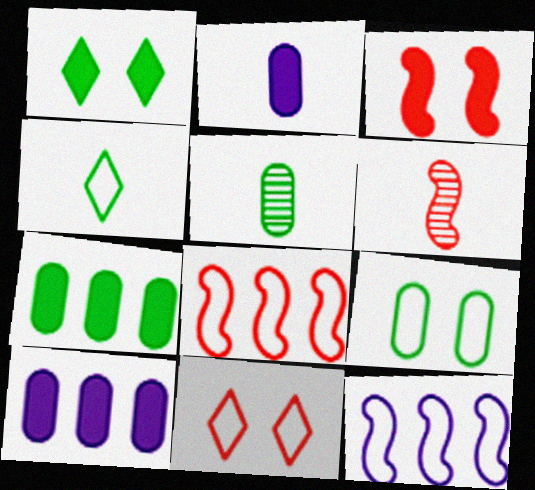[[2, 4, 6], 
[3, 6, 8], 
[5, 7, 9]]